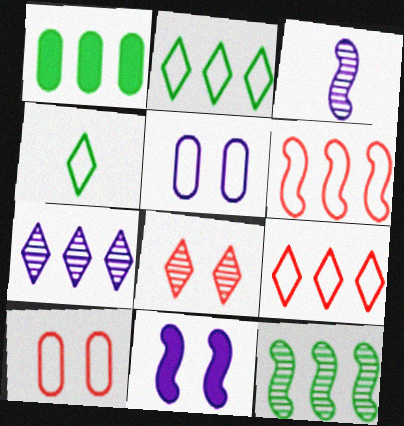[[1, 2, 12], 
[1, 6, 7], 
[4, 5, 6]]